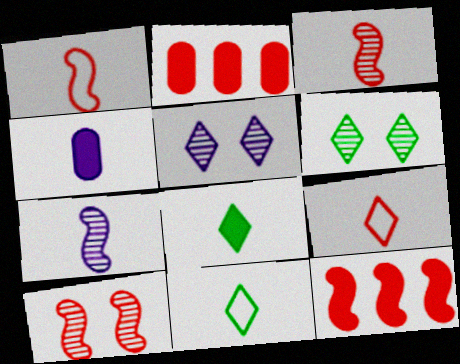[[1, 10, 12], 
[2, 9, 10], 
[3, 4, 11]]